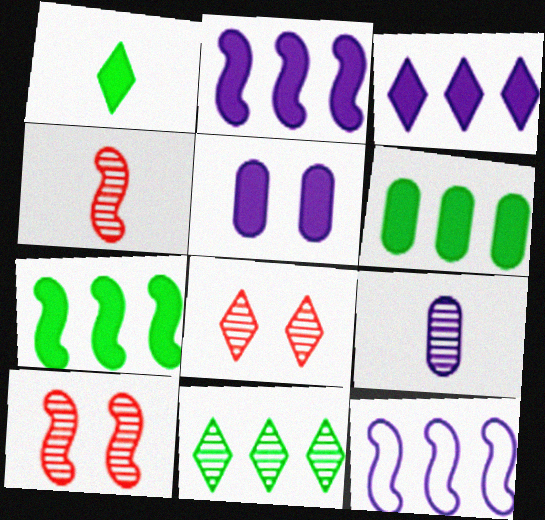[[9, 10, 11]]